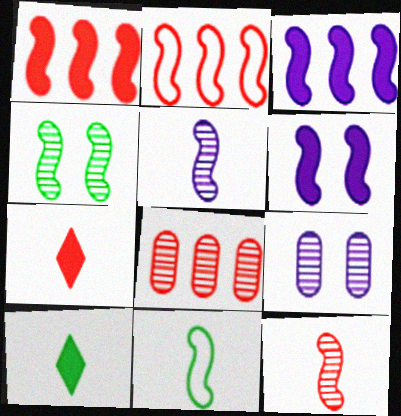[[2, 9, 10]]